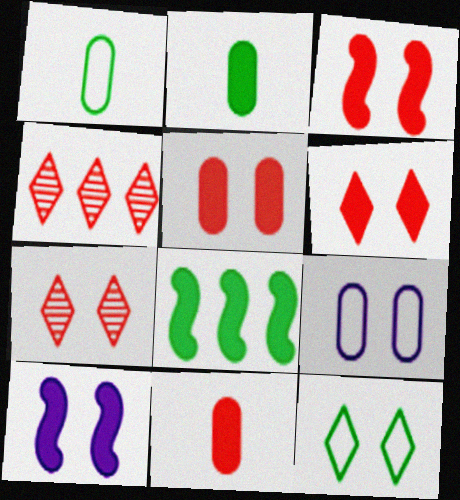[[1, 4, 10], 
[3, 5, 6]]